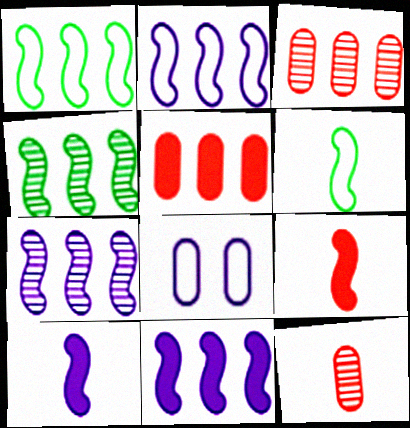[[2, 7, 11]]